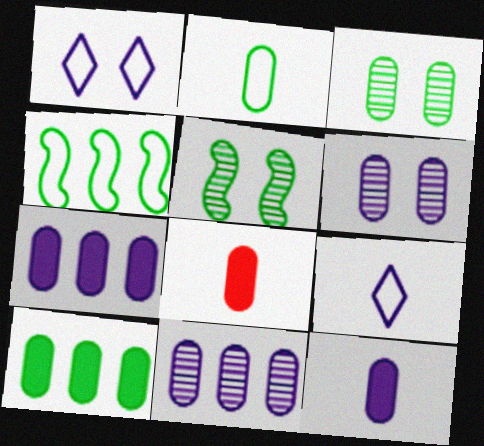[[2, 3, 10]]